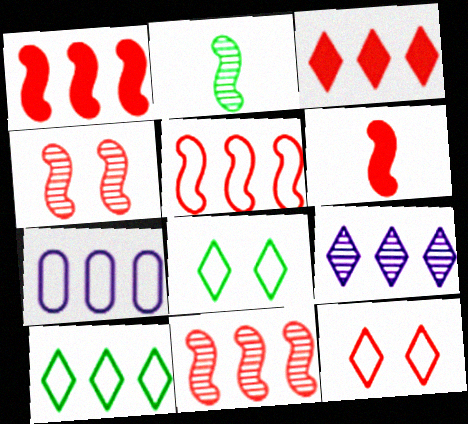[[1, 5, 11], 
[3, 9, 10], 
[4, 5, 6], 
[5, 7, 10]]